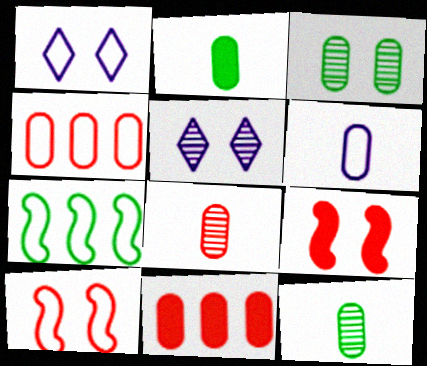[[1, 3, 9], 
[2, 6, 8], 
[3, 6, 11]]